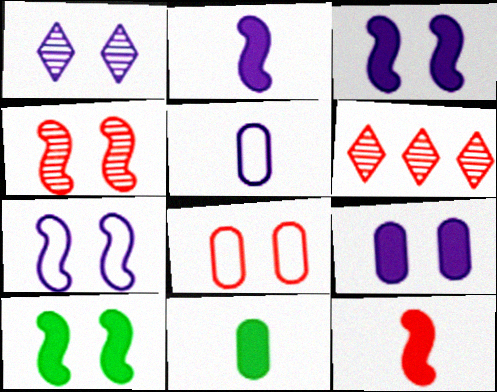[[1, 7, 9], 
[1, 8, 10], 
[4, 7, 10], 
[5, 6, 10], 
[6, 7, 11], 
[6, 8, 12]]